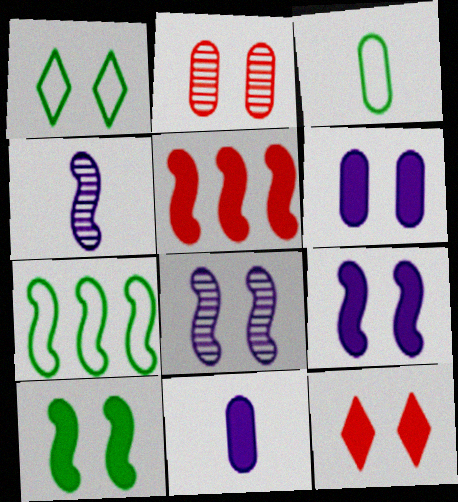[[1, 2, 9], 
[1, 3, 7], 
[6, 10, 12]]